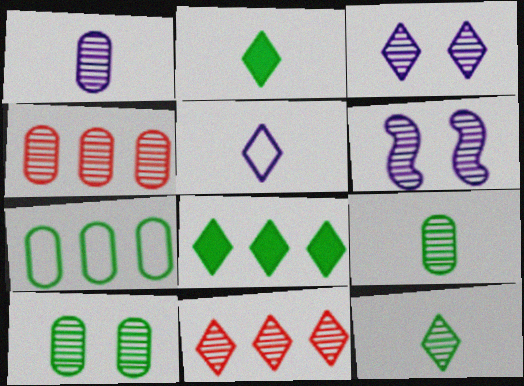[[1, 4, 10], 
[3, 11, 12], 
[4, 6, 12], 
[6, 9, 11]]